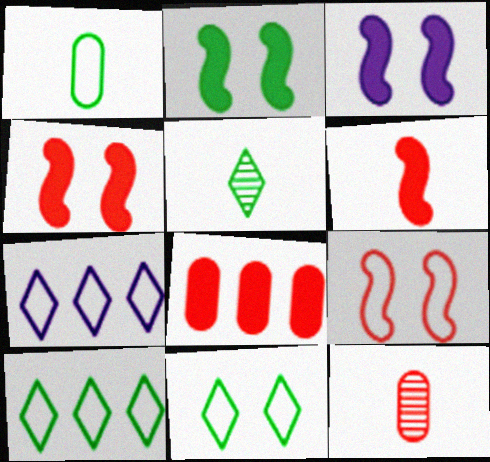[[1, 7, 9], 
[2, 3, 4], 
[2, 7, 12], 
[3, 10, 12]]